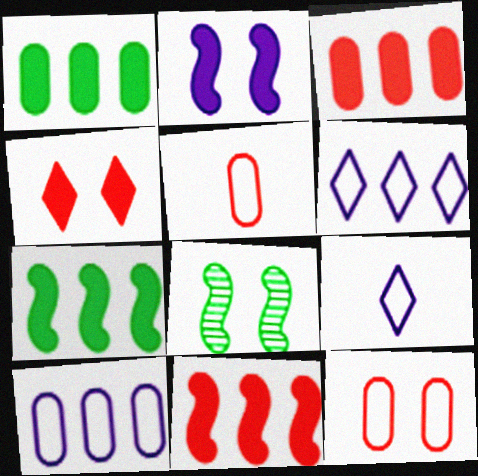[[3, 8, 9]]